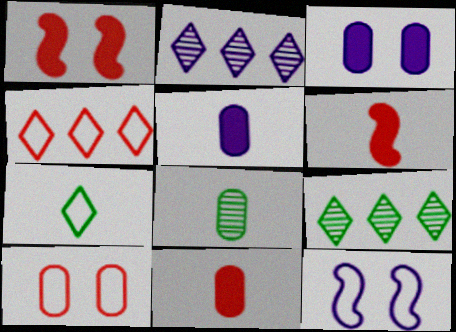[[2, 5, 12], 
[9, 11, 12]]